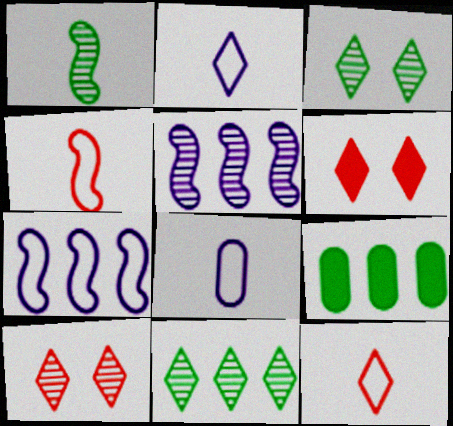[[2, 6, 11]]